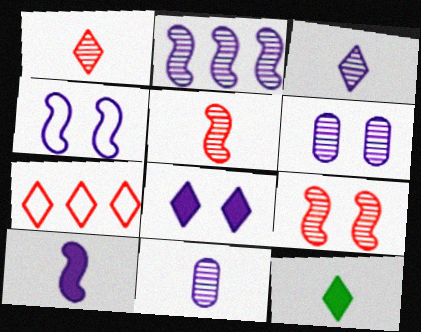[[2, 3, 6], 
[2, 4, 10], 
[4, 6, 8]]